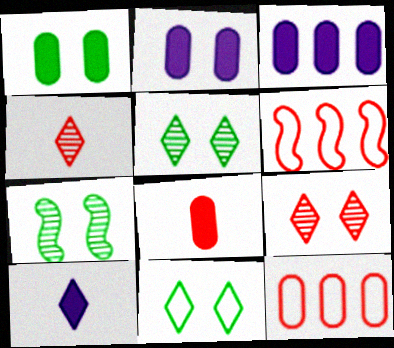[[1, 3, 8], 
[1, 7, 11], 
[6, 8, 9], 
[7, 10, 12]]